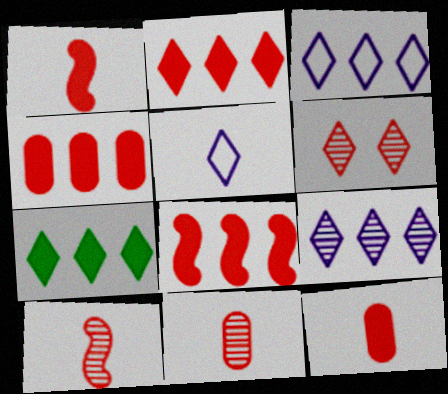[[2, 4, 8], 
[5, 6, 7]]